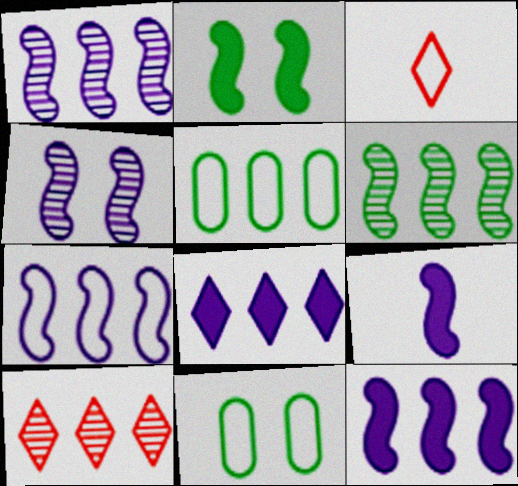[[1, 7, 12], 
[3, 7, 11], 
[4, 7, 9], 
[5, 10, 12], 
[9, 10, 11]]